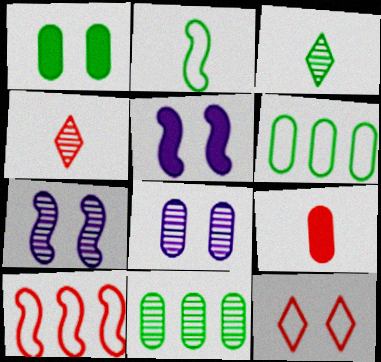[[1, 7, 12], 
[4, 5, 6], 
[4, 7, 11], 
[6, 8, 9]]